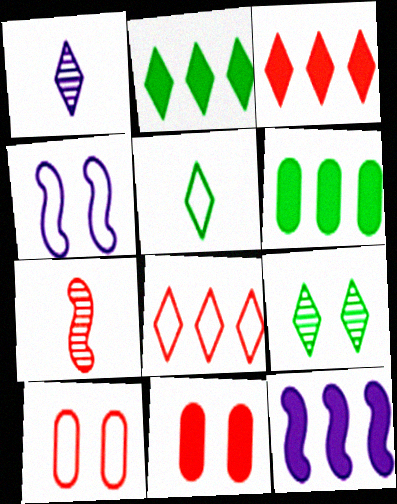[[2, 5, 9], 
[3, 6, 12], 
[3, 7, 10], 
[4, 9, 11], 
[7, 8, 11]]